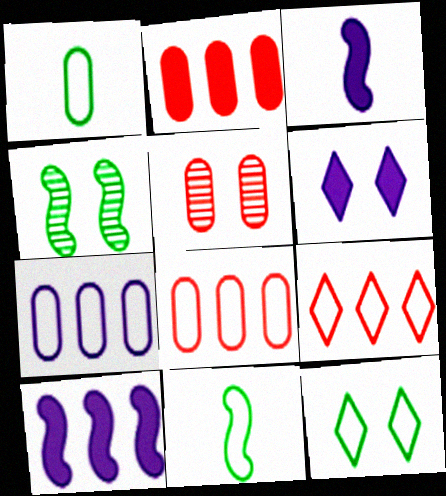[]